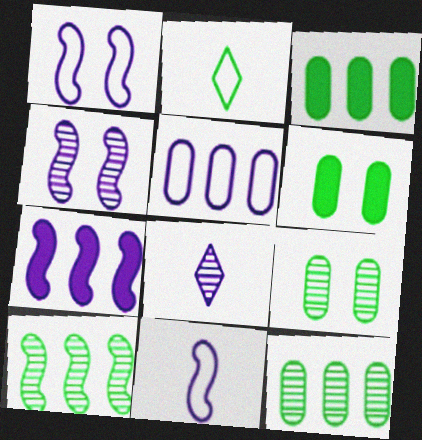[[2, 6, 10], 
[4, 7, 11]]